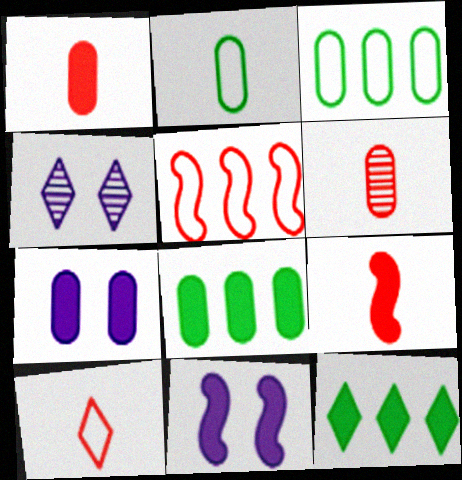[[1, 7, 8], 
[1, 11, 12], 
[3, 4, 9], 
[3, 6, 7], 
[4, 10, 12], 
[6, 9, 10], 
[7, 9, 12]]